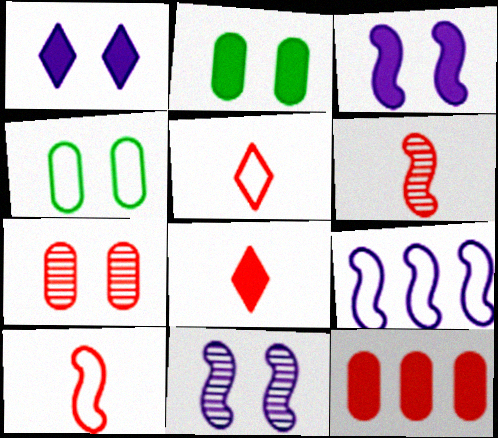[[4, 5, 9]]